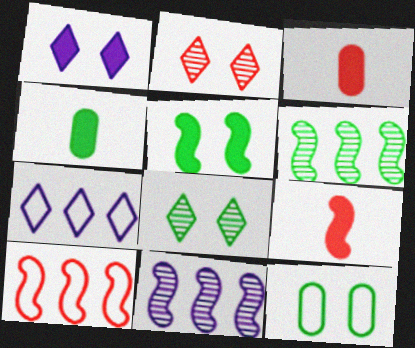[[2, 3, 10], 
[5, 8, 12]]